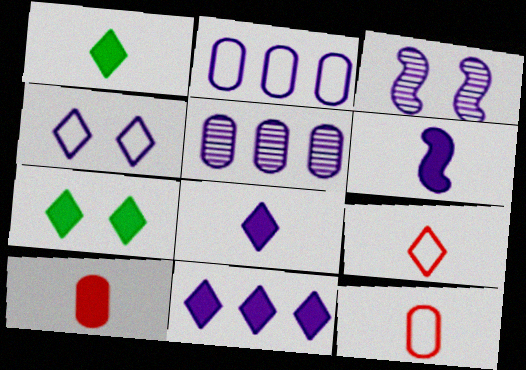[[1, 6, 10], 
[2, 3, 8], 
[4, 5, 6]]